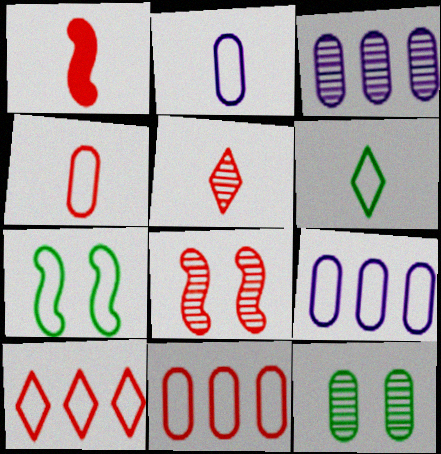[[1, 4, 5], 
[2, 7, 10]]